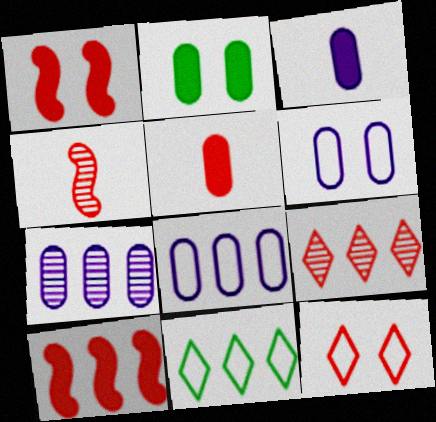[[3, 6, 7], 
[7, 10, 11]]